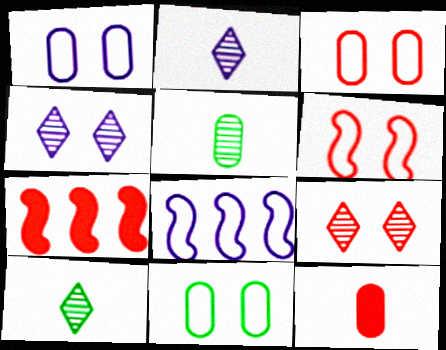[[1, 3, 11], 
[1, 7, 10], 
[2, 7, 11]]